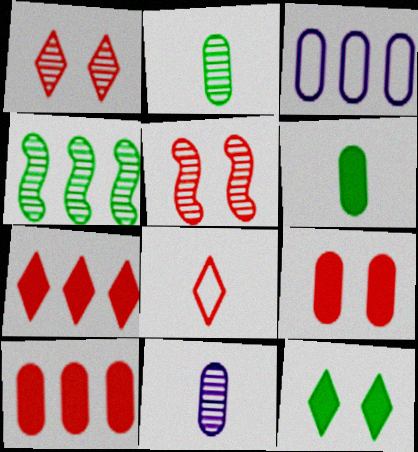[[1, 4, 11], 
[1, 7, 8], 
[2, 3, 9], 
[3, 4, 7], 
[5, 8, 10]]